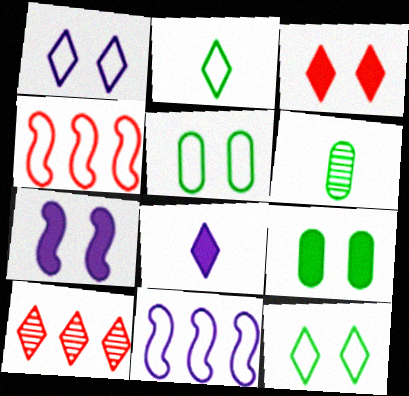[[3, 6, 11], 
[3, 7, 9], 
[8, 10, 12]]